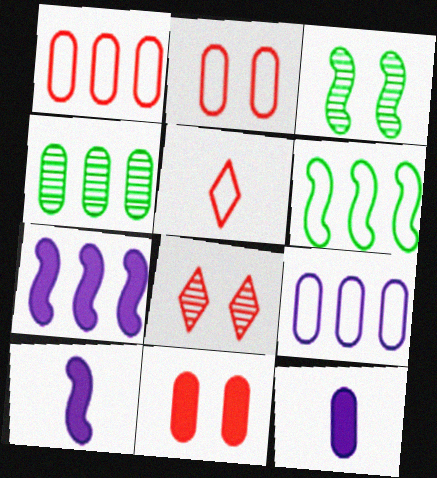[[2, 4, 12], 
[6, 8, 12]]